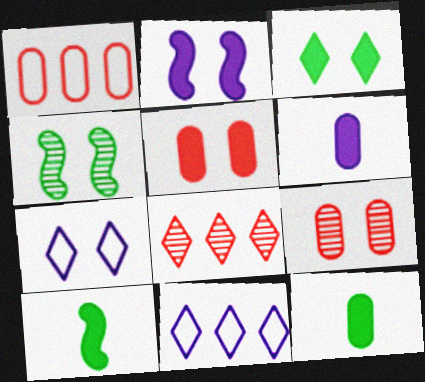[[2, 3, 5], 
[4, 5, 7], 
[9, 10, 11]]